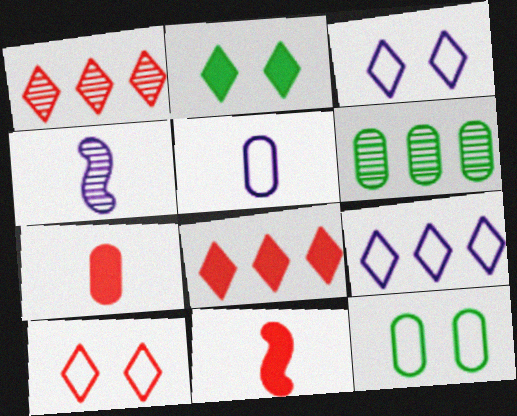[[3, 6, 11], 
[4, 8, 12]]